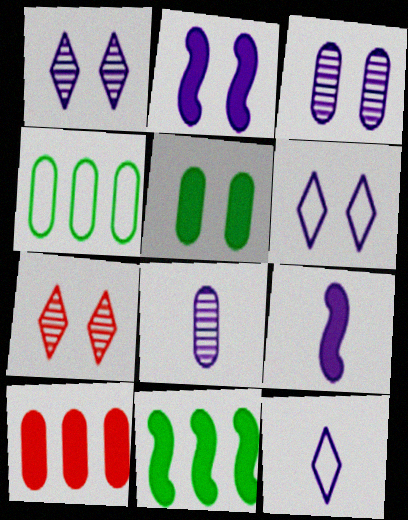[[2, 3, 6], 
[4, 7, 9], 
[8, 9, 12]]